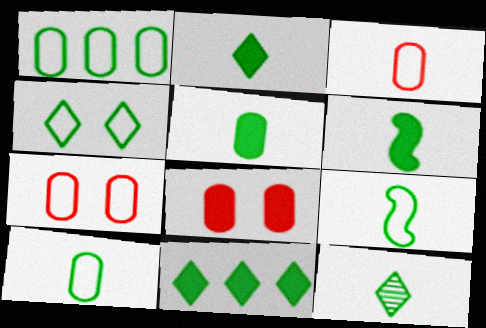[[1, 4, 9], 
[2, 5, 6], 
[4, 11, 12], 
[5, 9, 12], 
[6, 10, 12]]